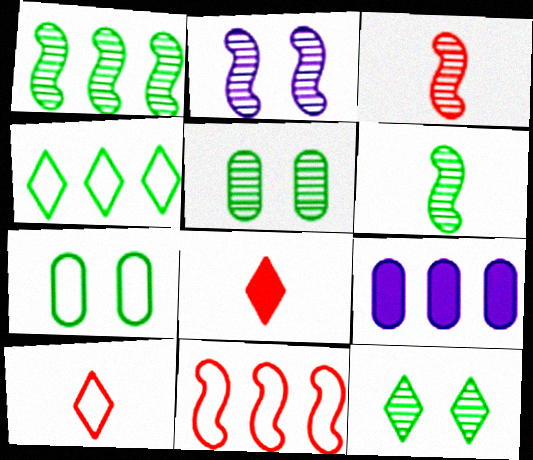[[1, 2, 3]]